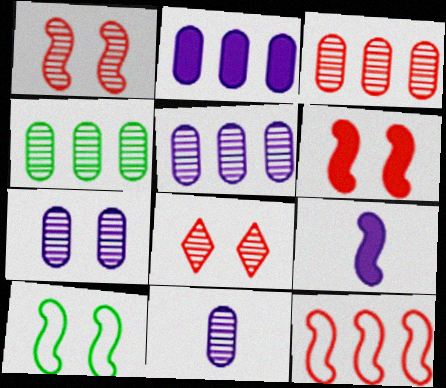[[3, 4, 5], 
[5, 7, 11]]